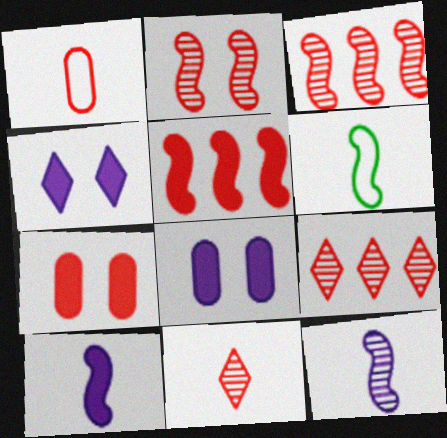[[6, 8, 9]]